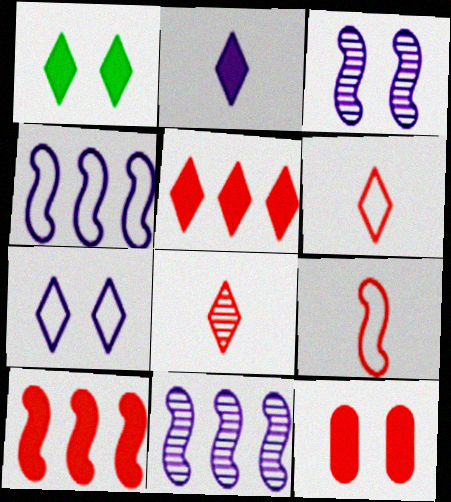[[1, 2, 5]]